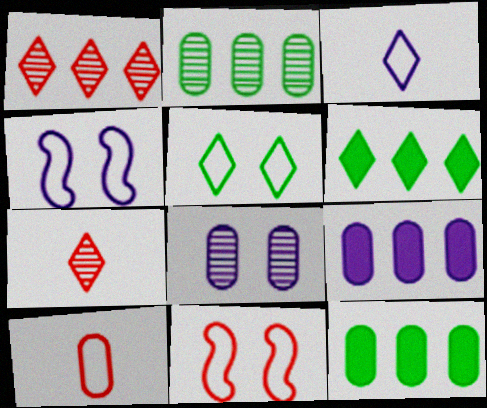[[4, 7, 12], 
[8, 10, 12]]